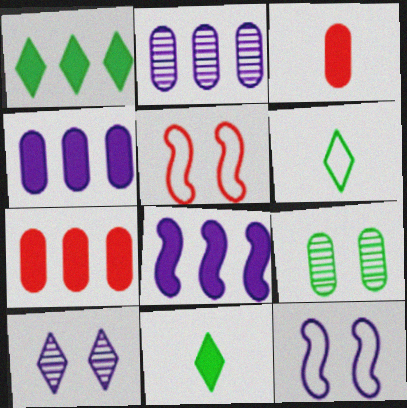[[1, 7, 8], 
[2, 5, 11]]